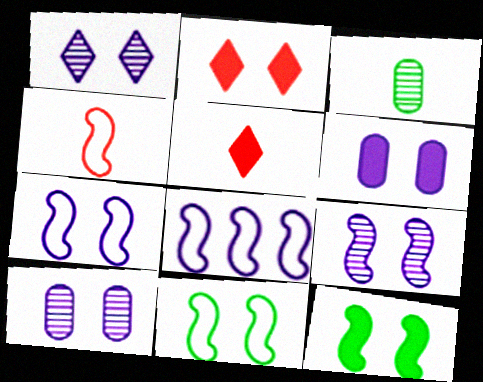[[1, 6, 7], 
[1, 9, 10], 
[2, 3, 8], 
[2, 6, 12], 
[2, 10, 11], 
[4, 8, 11]]